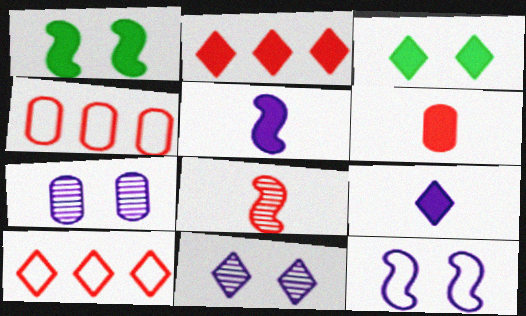[[2, 3, 9]]